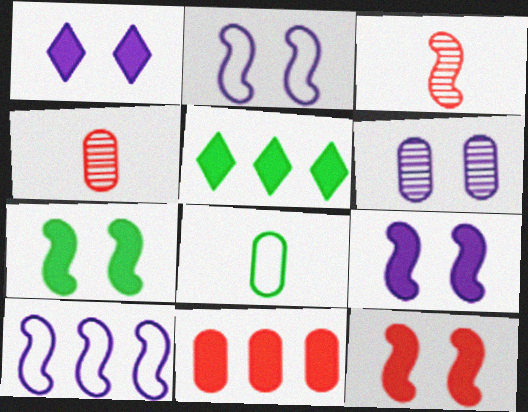[[1, 2, 6], 
[2, 4, 5], 
[3, 7, 10], 
[6, 8, 11], 
[7, 9, 12]]